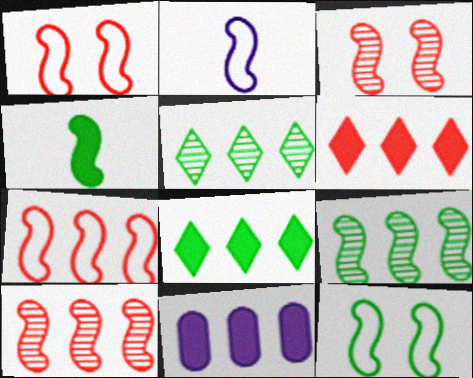[[2, 7, 12], 
[4, 9, 12], 
[5, 7, 11]]